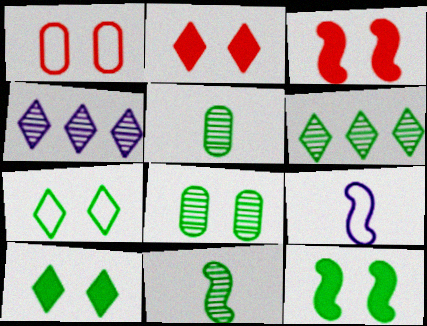[[6, 8, 11], 
[7, 8, 12]]